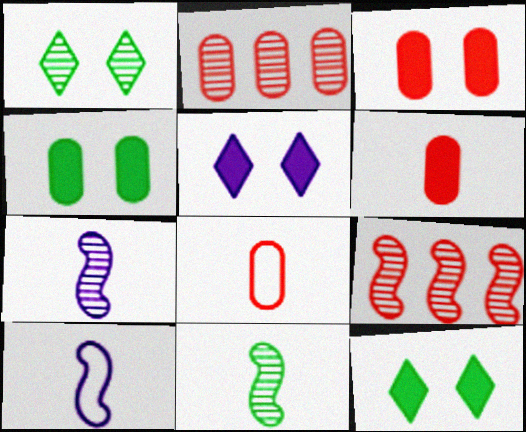[[1, 2, 7], 
[2, 3, 8], 
[2, 10, 12]]